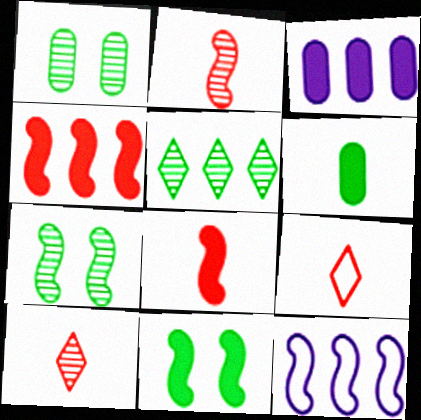[[2, 11, 12], 
[3, 7, 9], 
[7, 8, 12]]